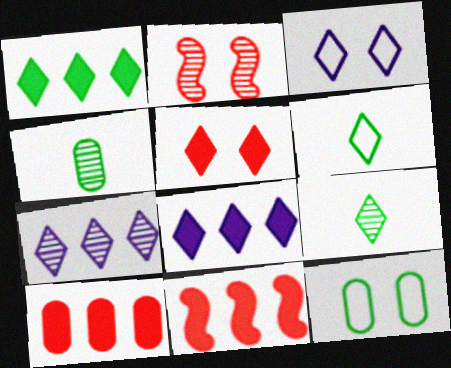[[2, 4, 7], 
[3, 4, 11], 
[5, 6, 7]]